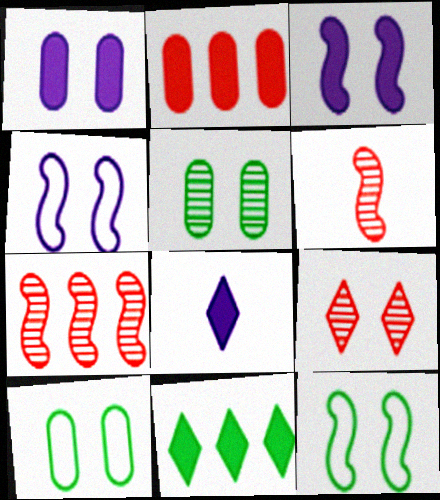[[1, 9, 12], 
[3, 9, 10], 
[7, 8, 10]]